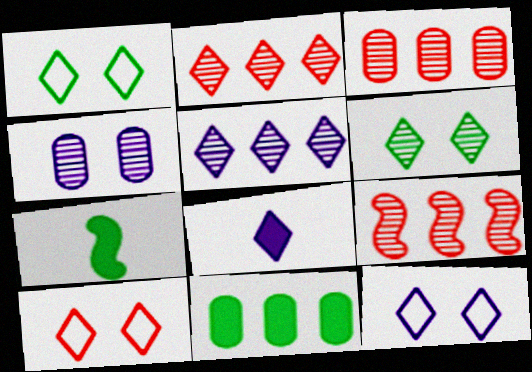[[1, 2, 8], 
[1, 10, 12], 
[2, 3, 9], 
[3, 7, 12], 
[5, 8, 12]]